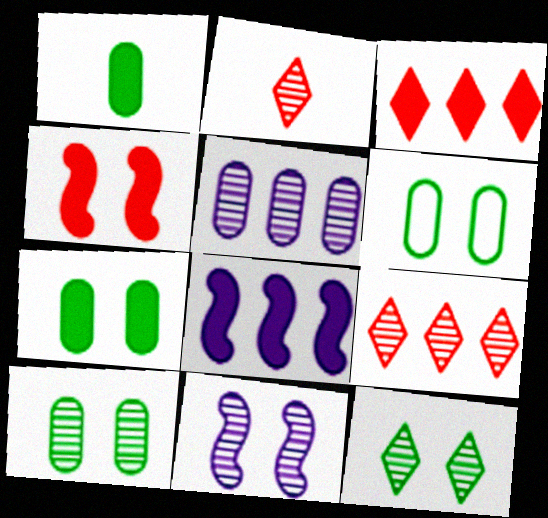[[2, 6, 8], 
[6, 7, 10]]